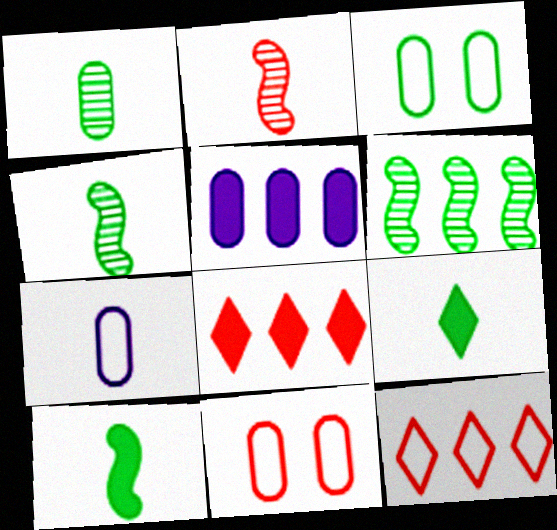[[1, 5, 11], 
[2, 7, 9], 
[2, 8, 11], 
[3, 6, 9], 
[5, 6, 12]]